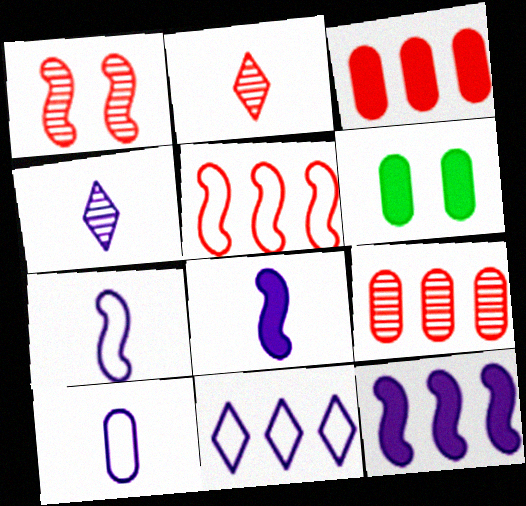[[1, 2, 9], 
[4, 5, 6], 
[4, 8, 10], 
[6, 9, 10]]